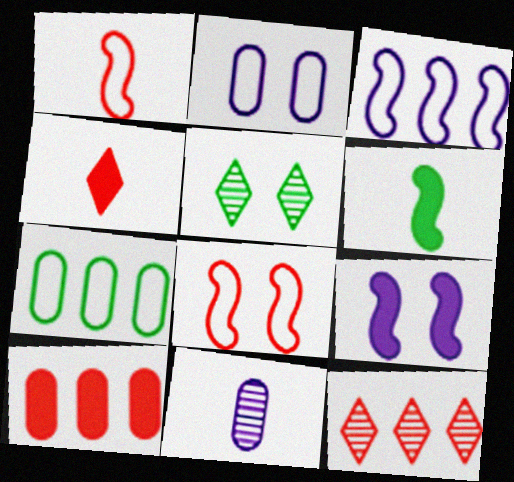[[2, 6, 12], 
[5, 6, 7]]